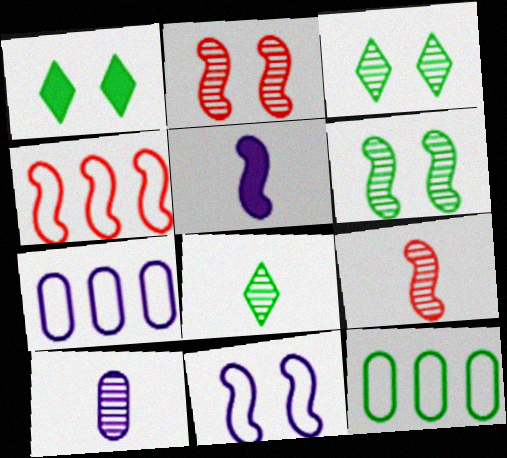[[1, 4, 10], 
[1, 7, 9], 
[4, 5, 6], 
[8, 9, 10]]